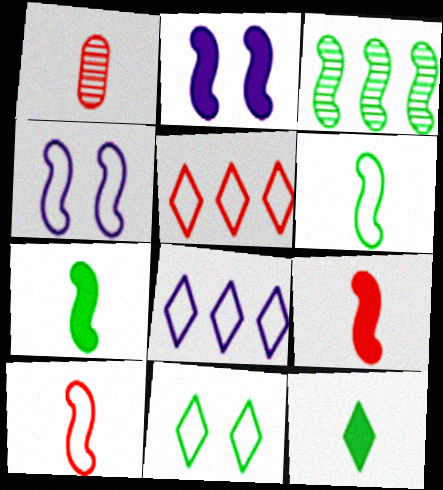[[2, 3, 10], 
[3, 4, 9]]